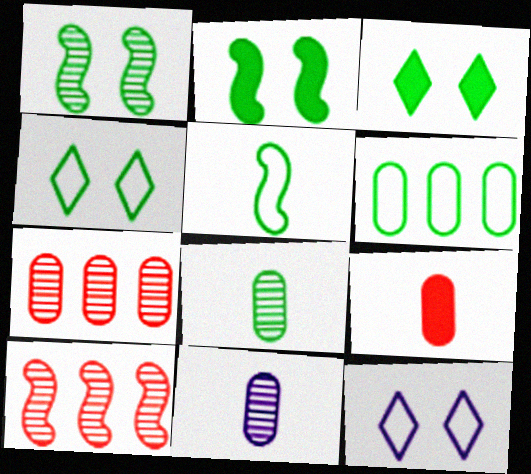[[4, 5, 6]]